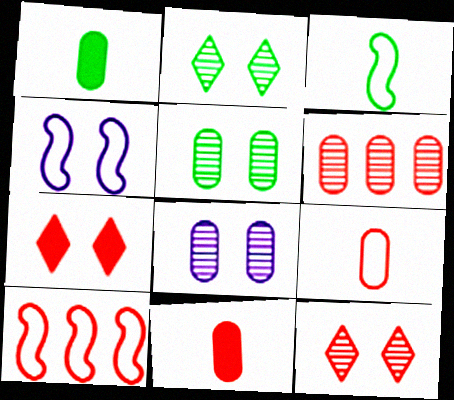[[3, 4, 10], 
[4, 5, 7], 
[10, 11, 12]]